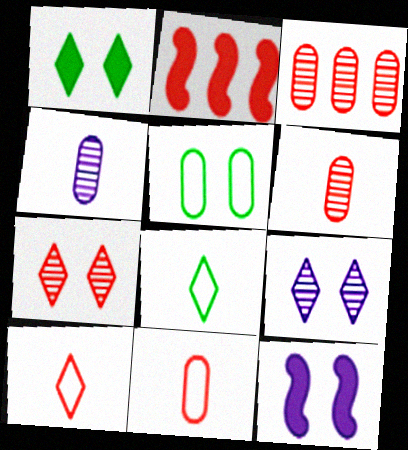[[2, 7, 11], 
[3, 8, 12], 
[5, 7, 12]]